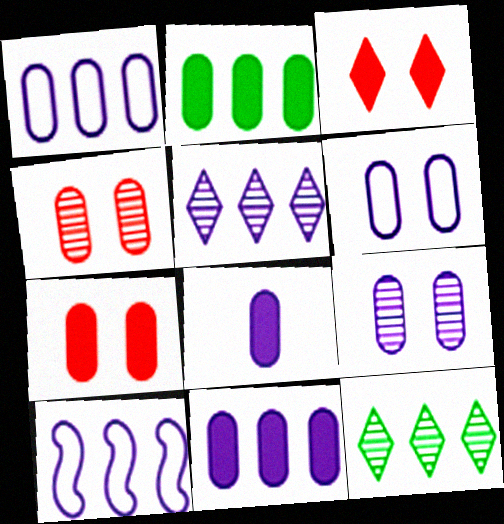[[1, 8, 9], 
[2, 7, 8], 
[5, 10, 11]]